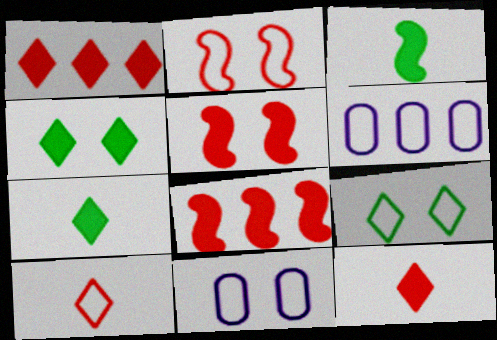[[2, 9, 11]]